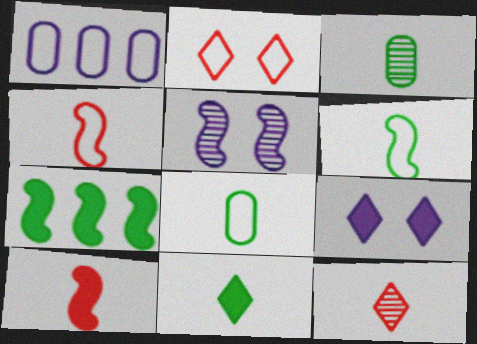[[1, 2, 6], 
[3, 6, 11], 
[4, 5, 7]]